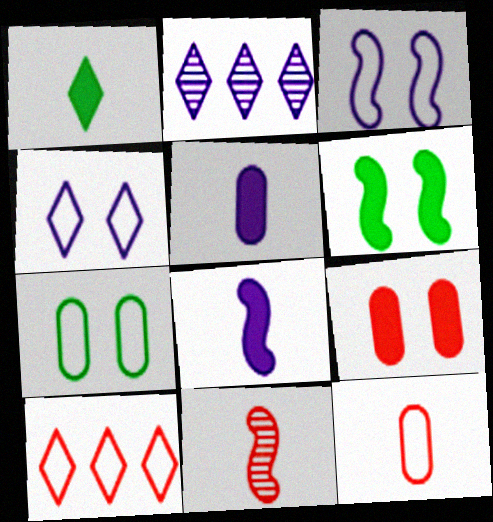[[2, 3, 5], 
[2, 6, 12], 
[9, 10, 11]]